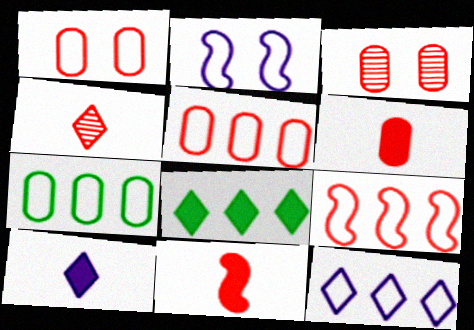[[3, 5, 6], 
[7, 9, 12]]